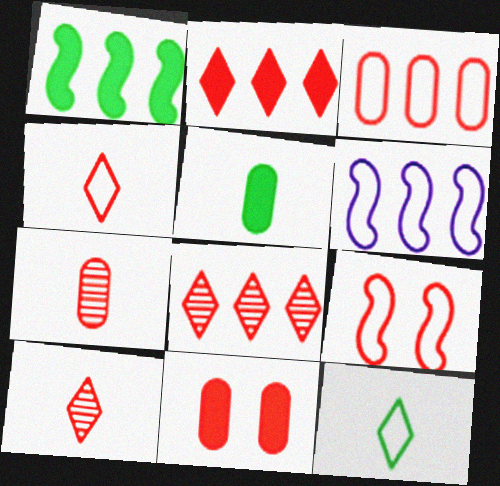[[2, 7, 9], 
[3, 4, 9], 
[3, 7, 11]]